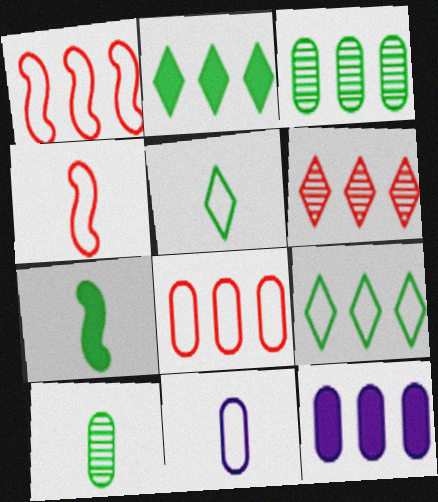[[3, 8, 12], 
[4, 5, 11], 
[5, 7, 10]]